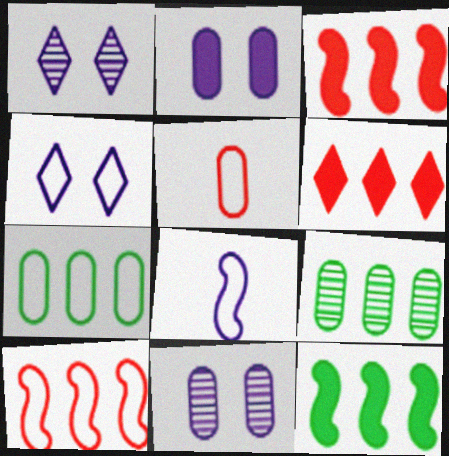[[1, 5, 12], 
[2, 5, 9]]